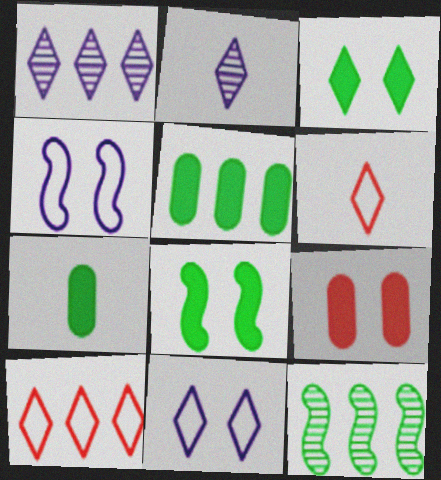[[1, 3, 6], 
[2, 3, 10]]